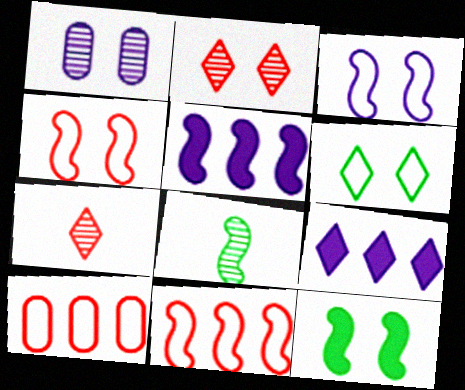[[4, 5, 8], 
[6, 7, 9]]